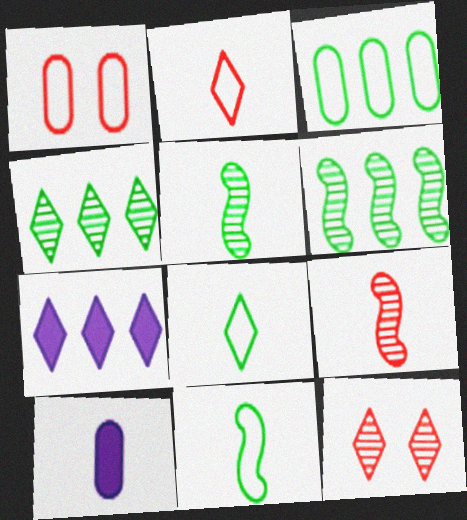[[1, 5, 7], 
[2, 5, 10], 
[7, 8, 12], 
[8, 9, 10]]